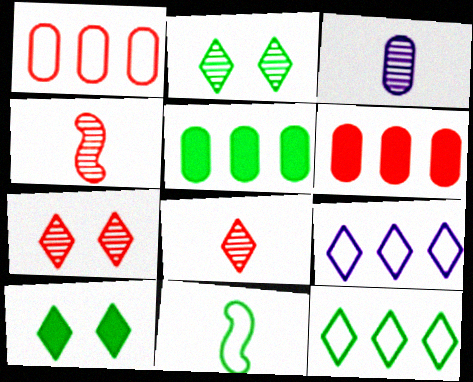[[2, 5, 11], 
[8, 9, 10]]